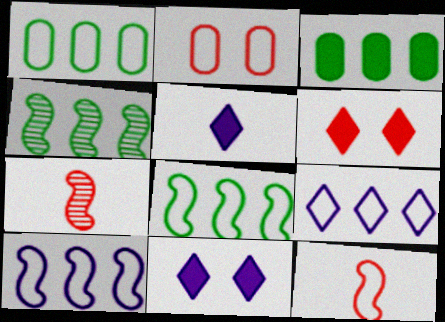[[1, 7, 11], 
[2, 4, 5]]